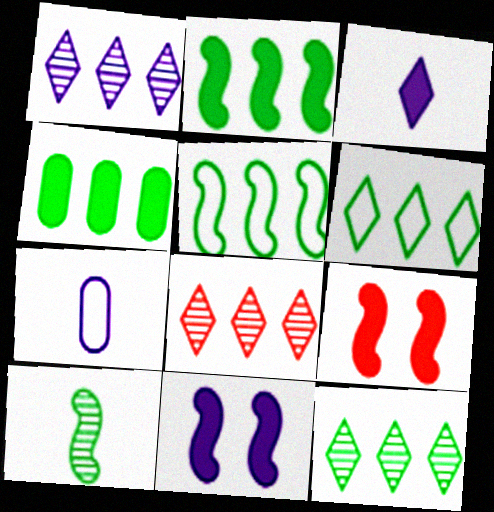[[1, 7, 11], 
[1, 8, 12], 
[3, 4, 9], 
[4, 5, 12], 
[7, 9, 12]]